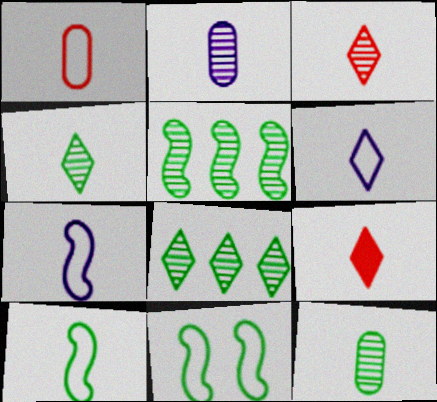[[1, 6, 10], 
[2, 9, 10], 
[4, 6, 9], 
[7, 9, 12]]